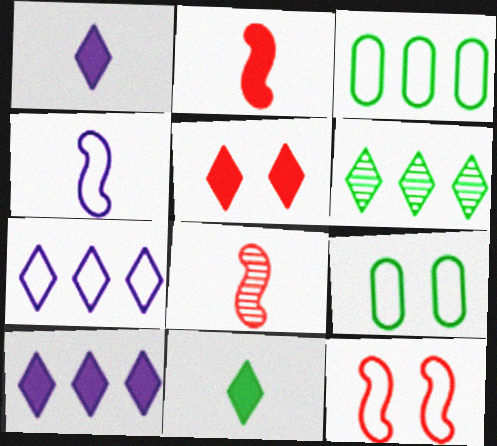[[5, 10, 11], 
[8, 9, 10]]